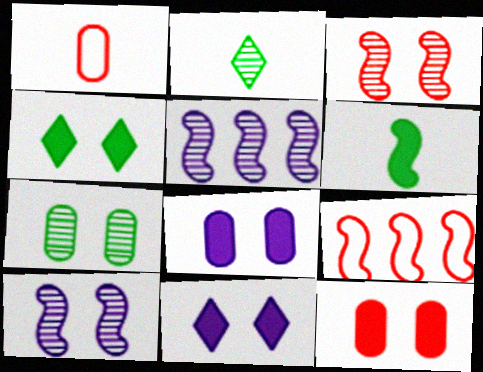[[1, 4, 5], 
[2, 8, 9], 
[6, 9, 10]]